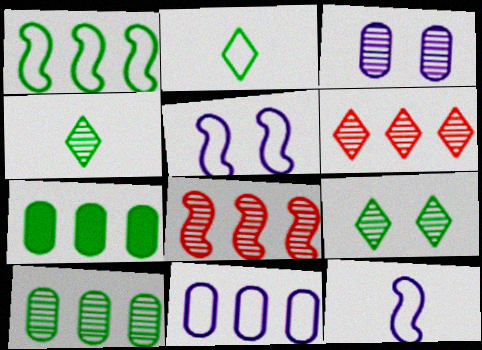[[3, 4, 8]]